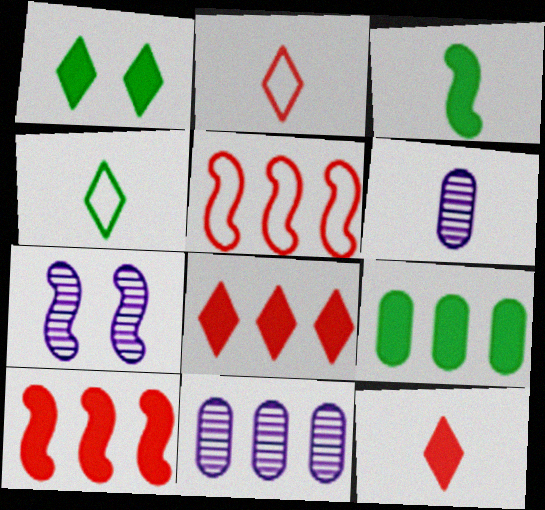[[1, 3, 9], 
[1, 5, 6], 
[2, 3, 6], 
[2, 7, 9], 
[3, 5, 7]]